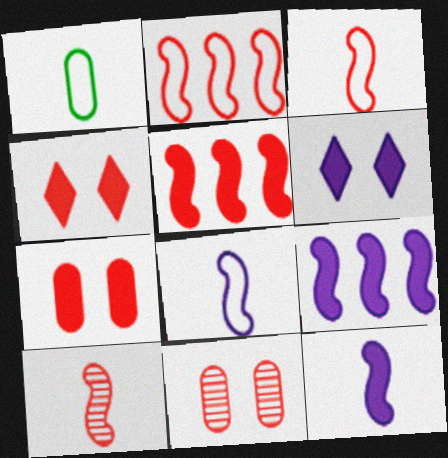[]